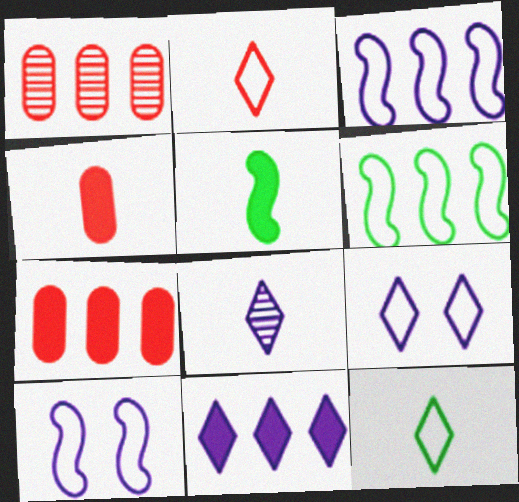[[1, 5, 9], 
[1, 6, 11], 
[8, 9, 11]]